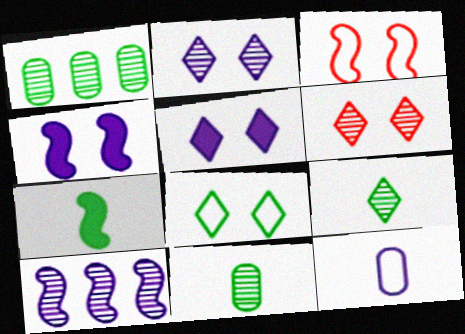[[1, 7, 8], 
[3, 7, 10], 
[5, 6, 8], 
[5, 10, 12], 
[6, 10, 11]]